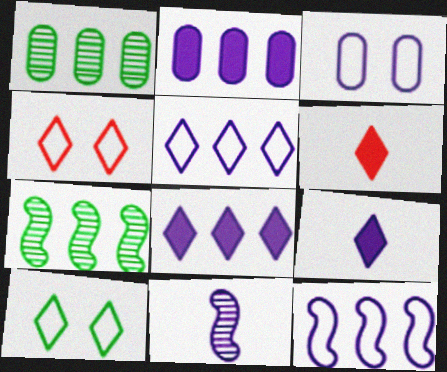[[3, 6, 7], 
[3, 8, 11]]